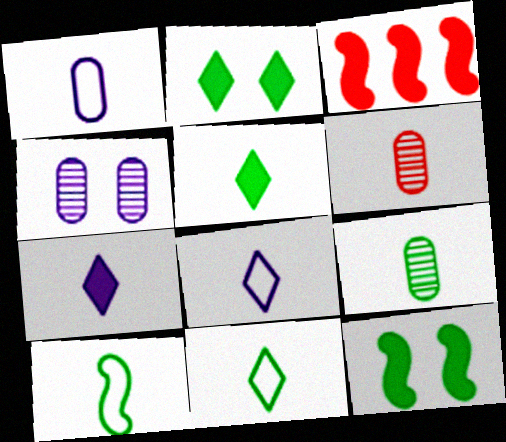[[3, 4, 11], 
[5, 9, 10], 
[6, 7, 10]]